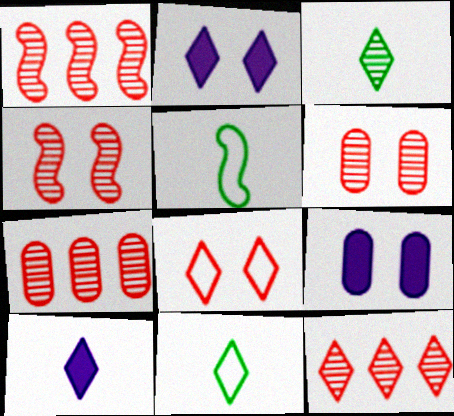[[1, 7, 12], 
[1, 9, 11], 
[2, 5, 7], 
[2, 11, 12], 
[5, 9, 12]]